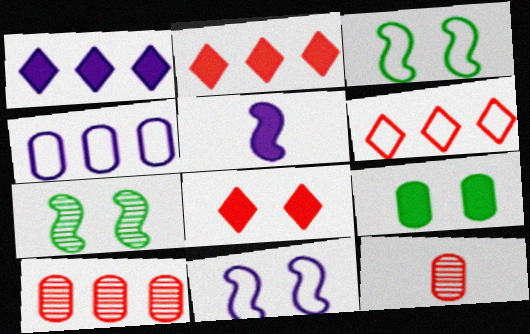[[1, 3, 12], 
[2, 5, 9], 
[4, 9, 12]]